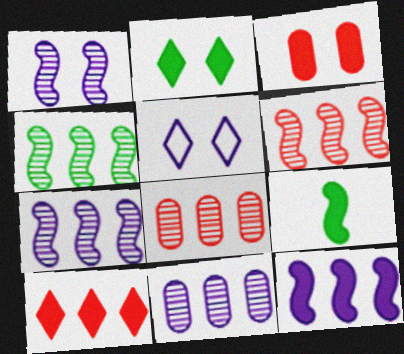[[4, 6, 7], 
[5, 8, 9]]